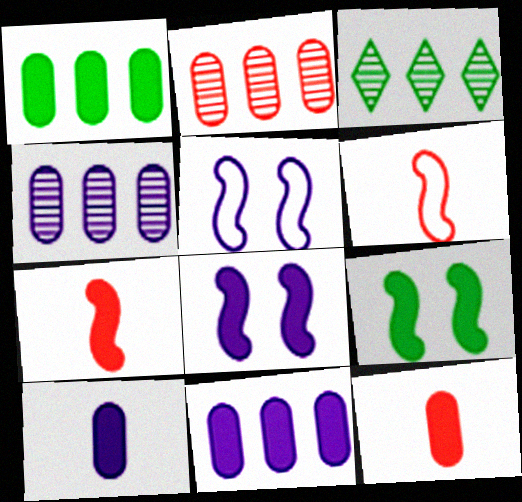[[3, 5, 12]]